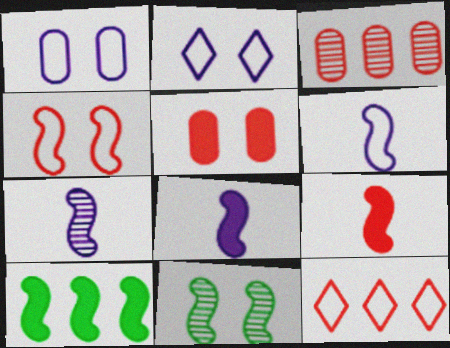[[2, 5, 11], 
[4, 7, 10], 
[6, 7, 8]]